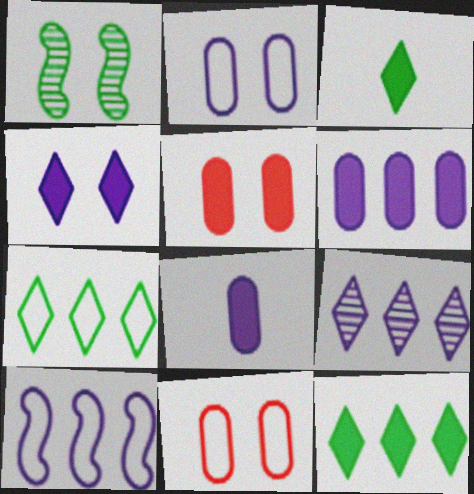[[1, 4, 11], 
[6, 9, 10]]